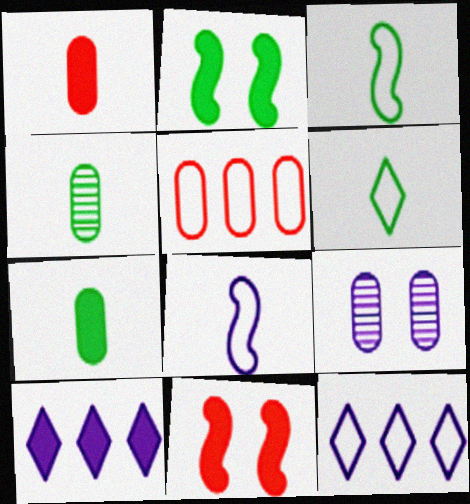[[1, 2, 10], 
[4, 11, 12], 
[5, 7, 9], 
[7, 10, 11], 
[8, 9, 10]]